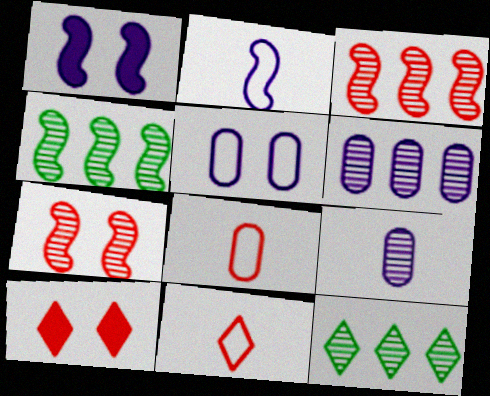[[1, 8, 12], 
[3, 6, 12], 
[3, 8, 10], 
[7, 9, 12]]